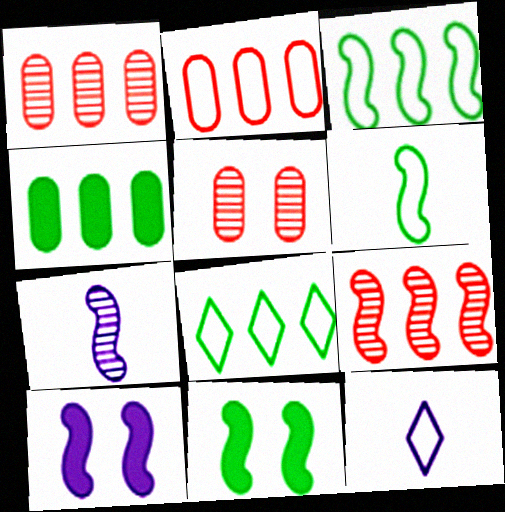[[1, 11, 12], 
[6, 9, 10]]